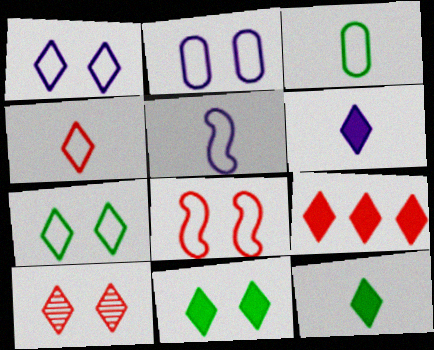[[1, 10, 11], 
[2, 7, 8], 
[3, 4, 5], 
[4, 9, 10], 
[6, 9, 11]]